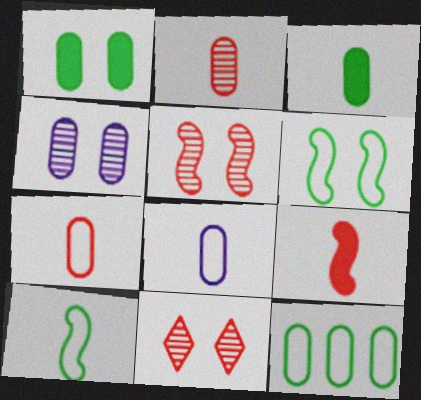[[2, 3, 8]]